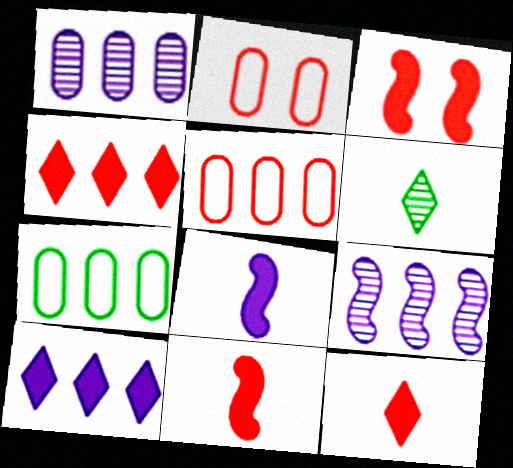[[4, 7, 9]]